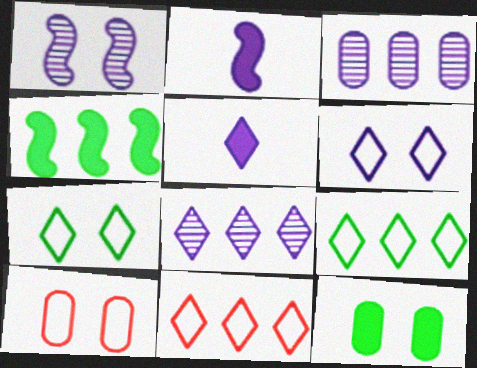[[2, 3, 6], 
[3, 4, 11], 
[5, 6, 8]]